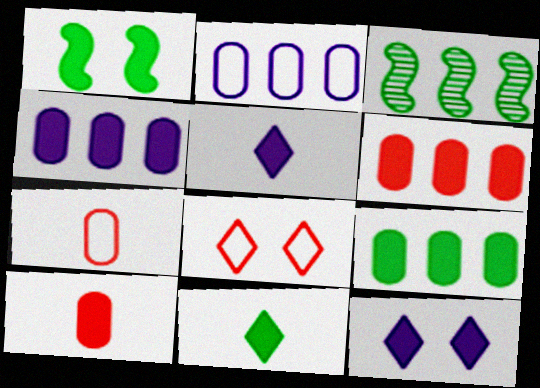[[1, 5, 6], 
[1, 9, 11], 
[3, 7, 12], 
[4, 6, 9]]